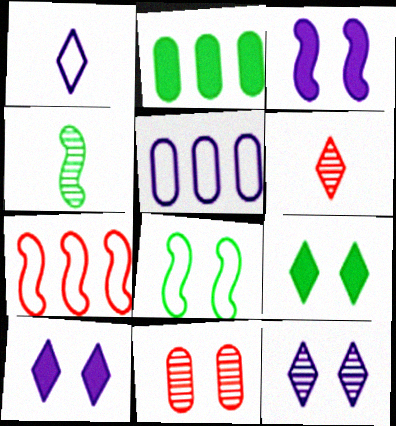[[3, 4, 7], 
[8, 10, 11]]